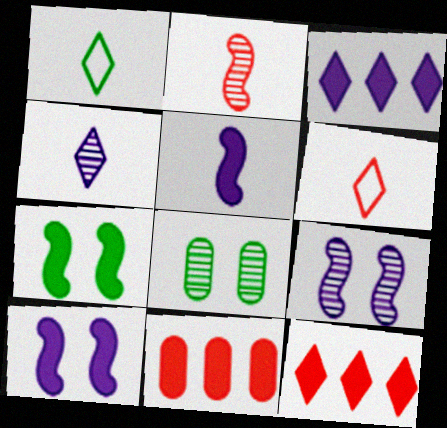[[1, 9, 11]]